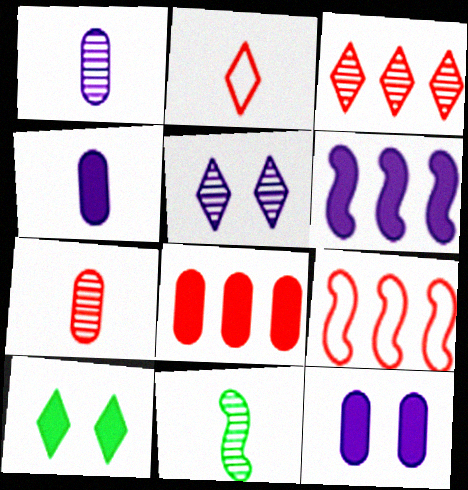[[1, 9, 10], 
[2, 4, 11], 
[3, 8, 9]]